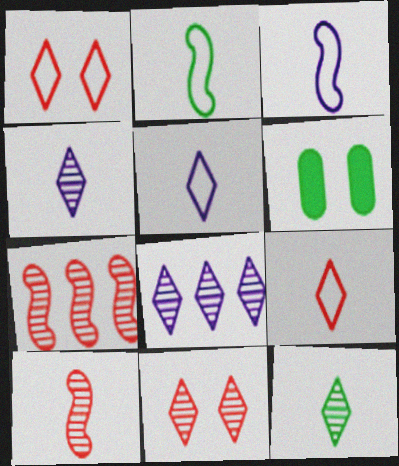[[5, 6, 7], 
[8, 11, 12]]